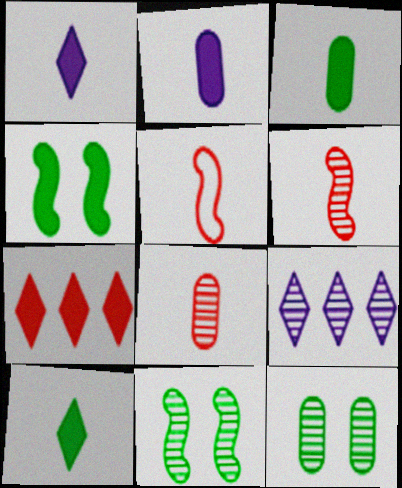[[2, 4, 7], 
[6, 9, 12], 
[8, 9, 11]]